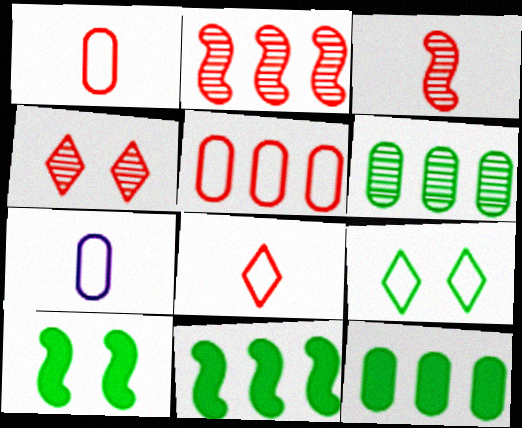[[4, 7, 11]]